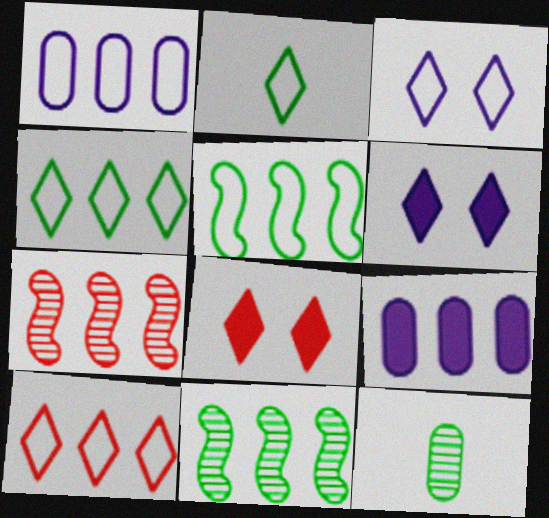[[1, 5, 10], 
[2, 3, 10], 
[4, 7, 9], 
[9, 10, 11]]